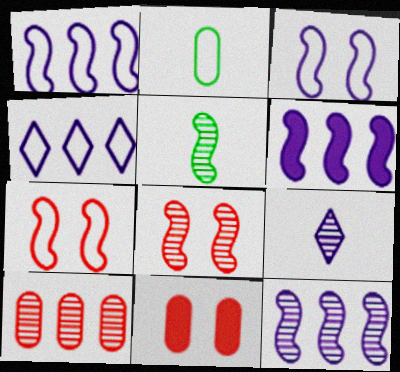[[1, 6, 12], 
[2, 4, 7], 
[4, 5, 11], 
[5, 6, 7], 
[5, 8, 12]]